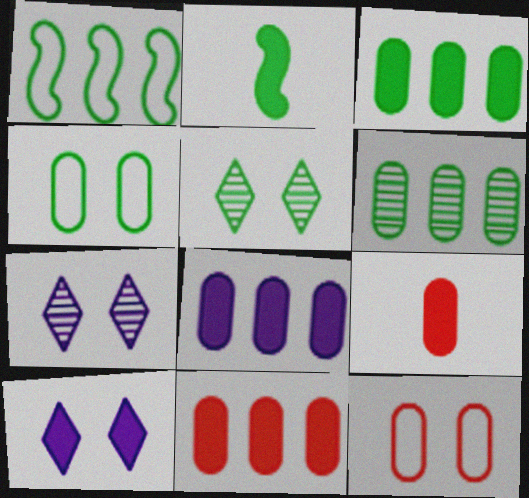[[1, 7, 9], 
[2, 10, 11], 
[3, 8, 11]]